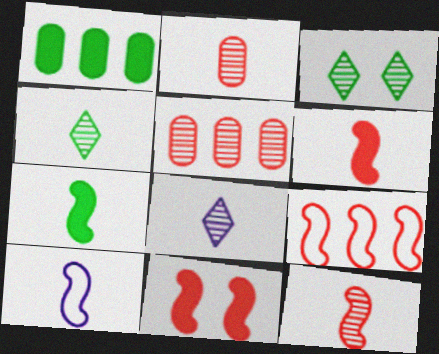[[7, 10, 12], 
[9, 11, 12]]